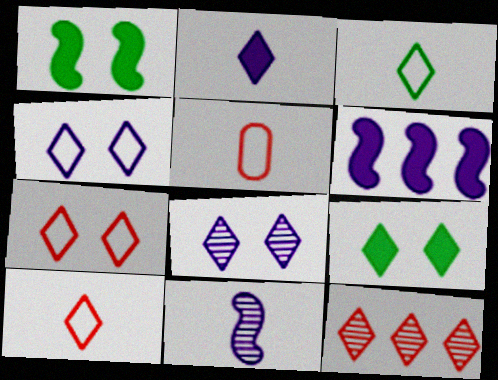[[7, 8, 9]]